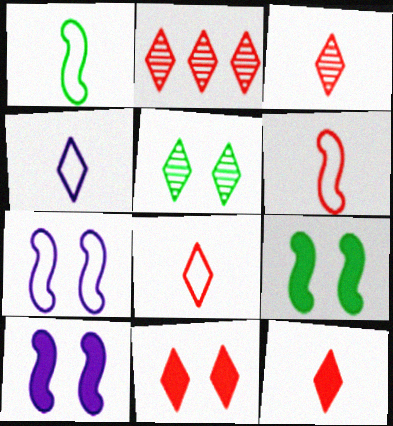[[2, 8, 11], 
[3, 8, 12]]